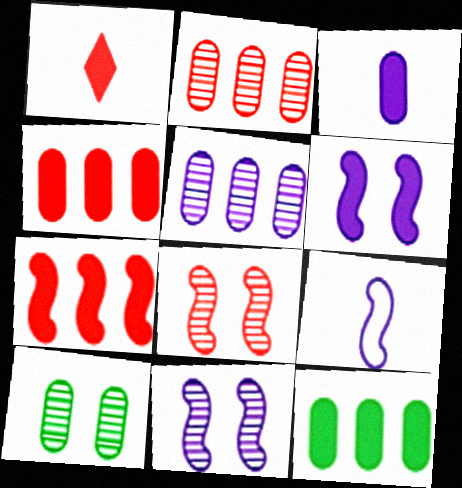[[1, 6, 12]]